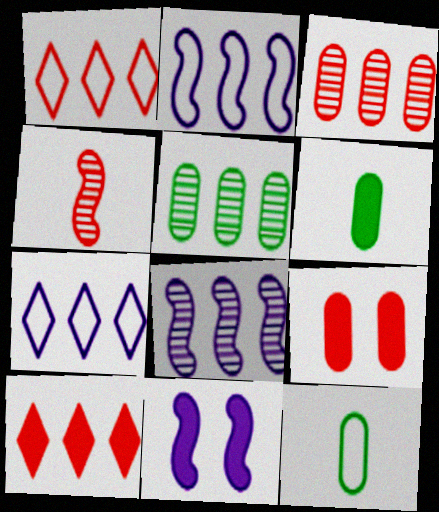[[1, 4, 9], 
[2, 5, 10], 
[6, 10, 11]]